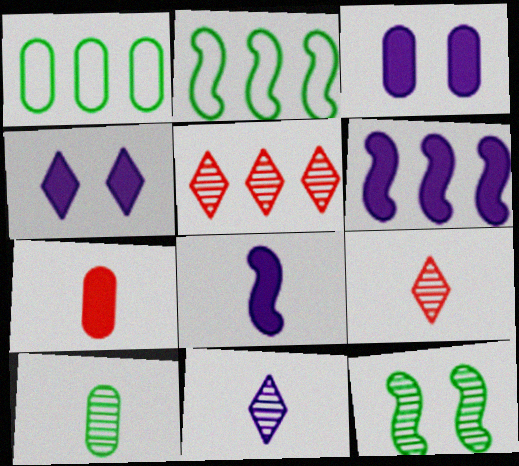[[1, 5, 6], 
[2, 3, 9]]